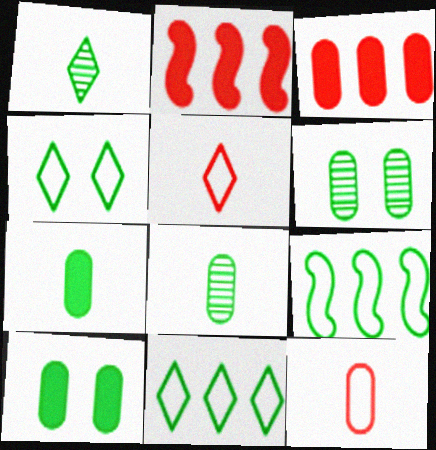[[1, 9, 10]]